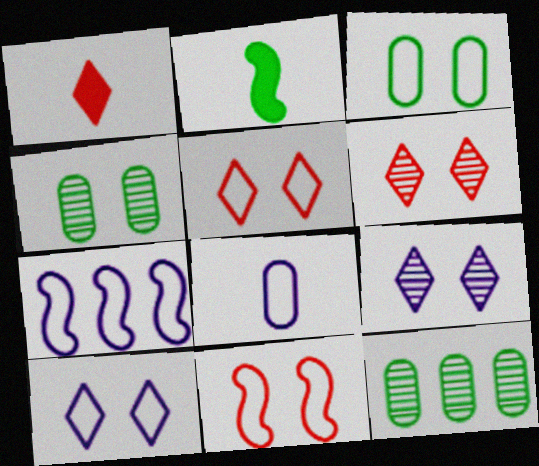[[1, 4, 7], 
[3, 10, 11], 
[7, 8, 10]]